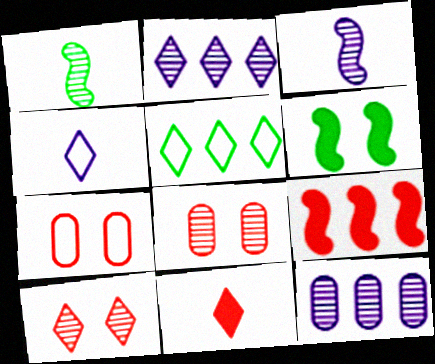[[1, 2, 8], 
[1, 10, 12], 
[5, 9, 12]]